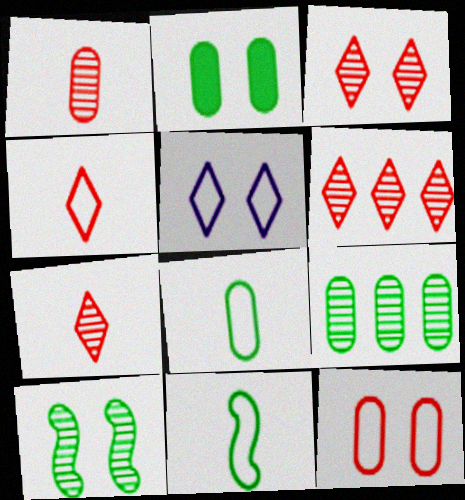[[2, 8, 9], 
[3, 6, 7]]